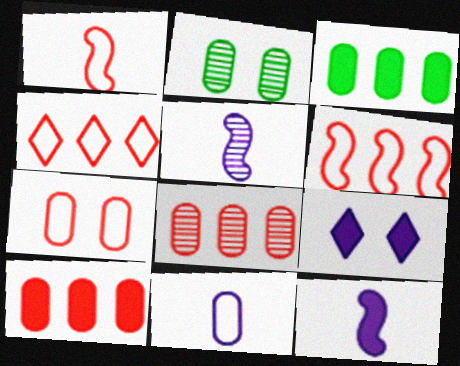[[1, 4, 7], 
[2, 4, 12], 
[2, 10, 11]]